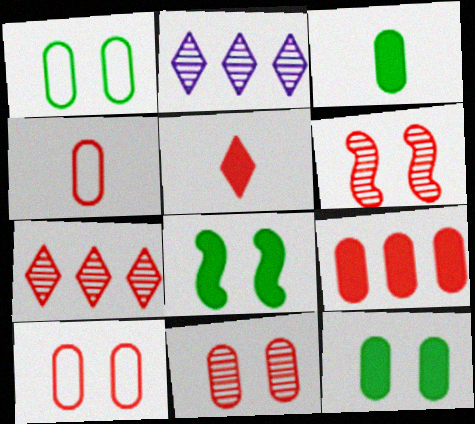[[2, 4, 8], 
[4, 9, 11]]